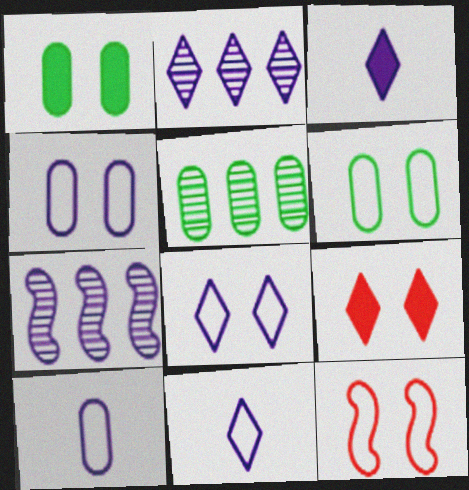[[2, 3, 8], 
[3, 4, 7], 
[3, 5, 12], 
[6, 8, 12]]